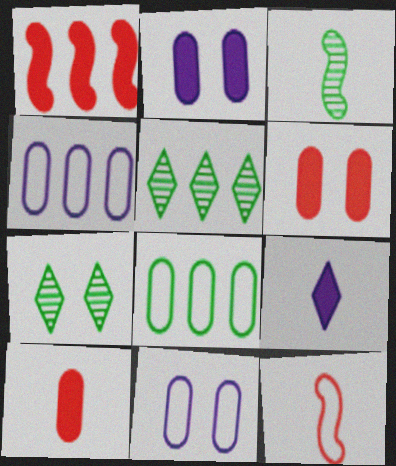[[1, 4, 5], 
[2, 5, 12]]